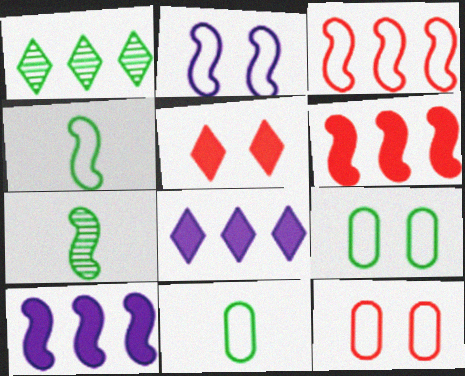[[2, 3, 4], 
[2, 6, 7], 
[7, 8, 12]]